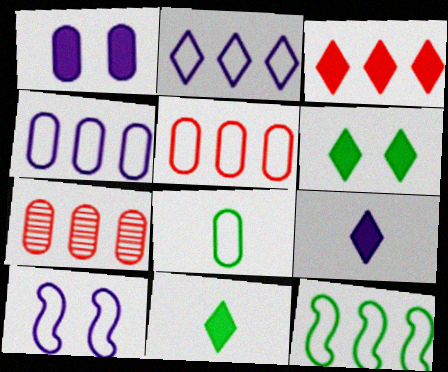[[1, 7, 8], 
[2, 5, 12], 
[3, 6, 9], 
[7, 10, 11]]